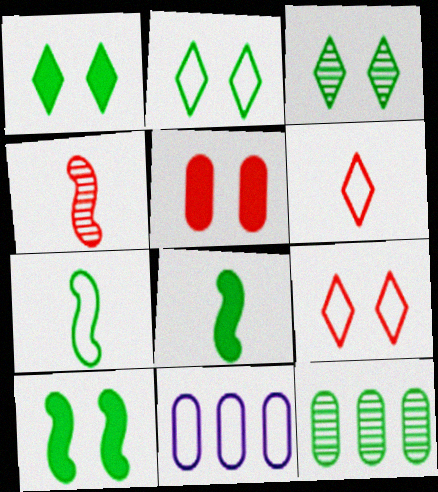[[1, 2, 3], 
[1, 4, 11], 
[1, 7, 12], 
[2, 8, 12], 
[7, 9, 11]]